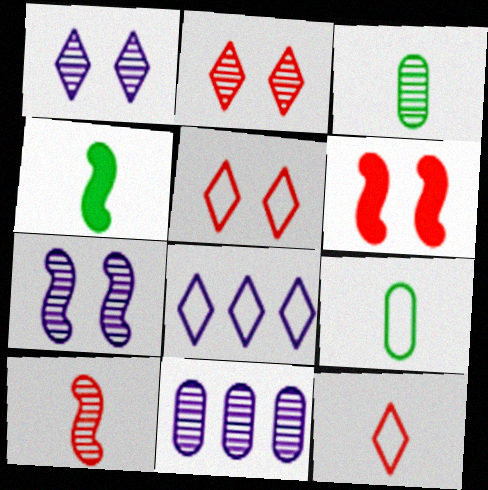[[3, 6, 8], 
[4, 5, 11]]